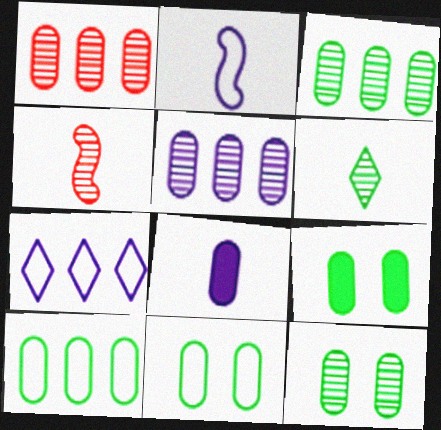[[1, 3, 5], 
[1, 8, 11], 
[4, 7, 9], 
[9, 11, 12]]